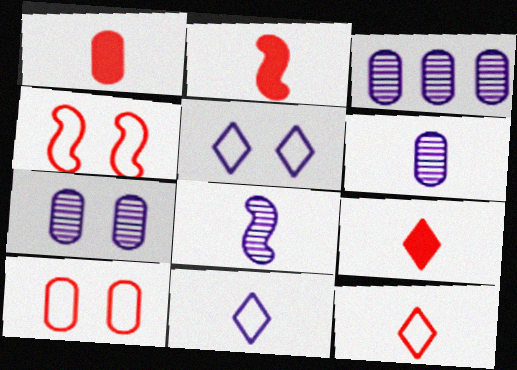[[1, 2, 9], 
[3, 6, 7]]